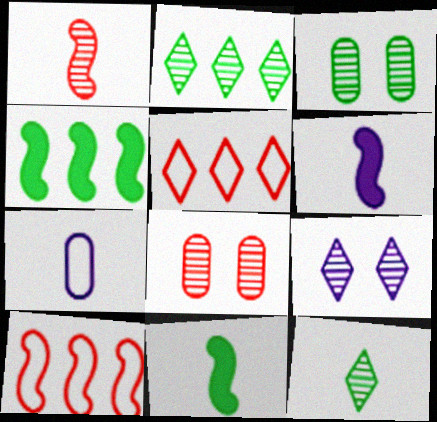[[3, 5, 6]]